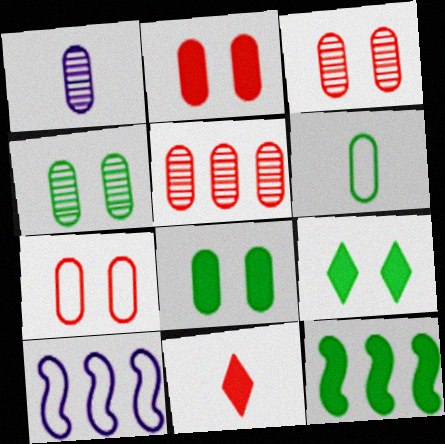[[1, 4, 5], 
[2, 3, 7], 
[4, 10, 11]]